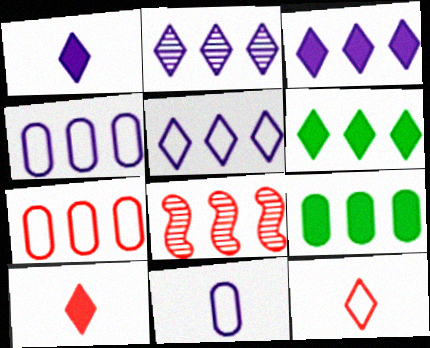[[2, 3, 5], 
[4, 6, 8], 
[5, 8, 9]]